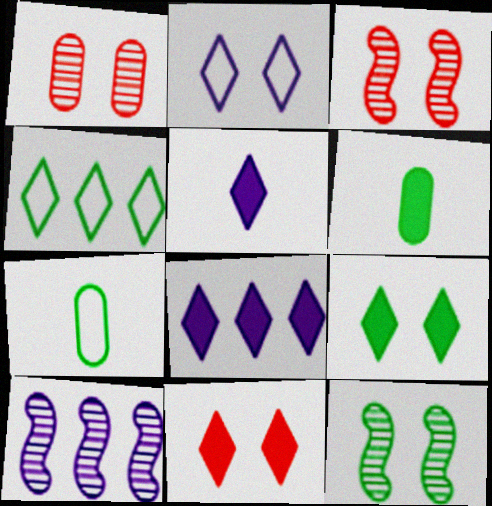[[3, 7, 8], 
[4, 6, 12], 
[7, 10, 11]]